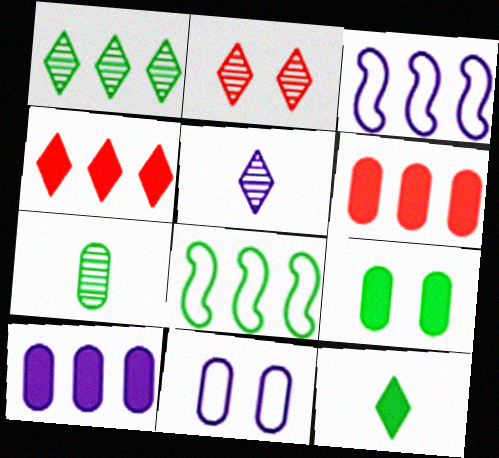[[1, 2, 5], 
[1, 3, 6], 
[6, 7, 11]]